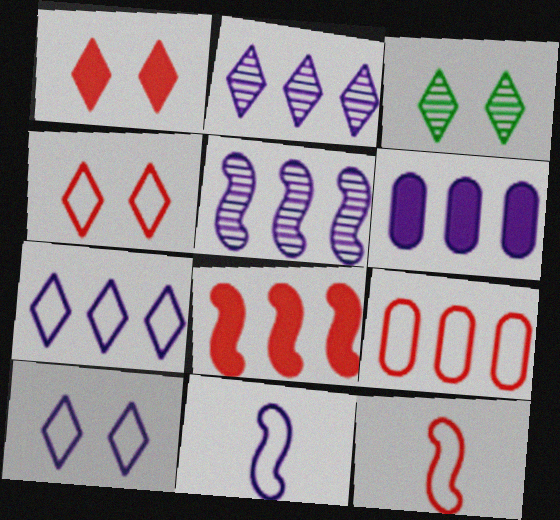[[1, 3, 10], 
[3, 6, 12], 
[4, 9, 12], 
[5, 6, 7]]